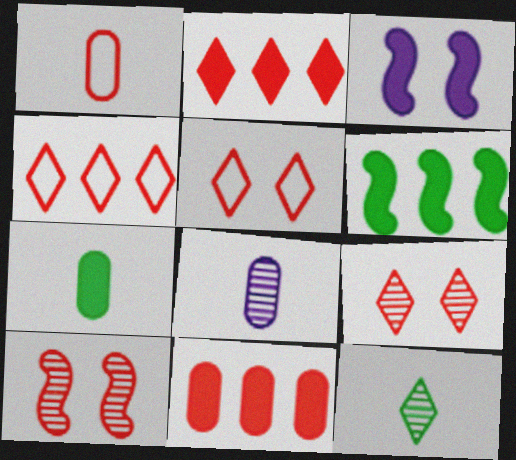[[1, 2, 10], 
[1, 7, 8], 
[2, 3, 7], 
[5, 6, 8]]